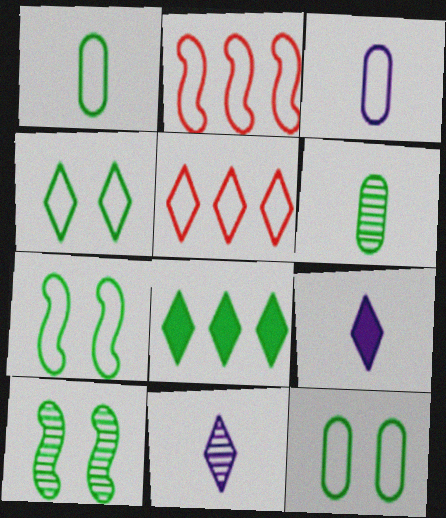[[1, 8, 10], 
[2, 3, 4], 
[3, 5, 7], 
[4, 7, 12], 
[6, 7, 8]]